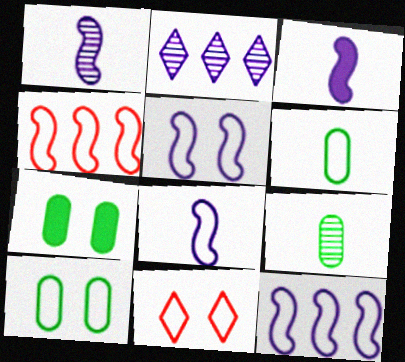[[1, 3, 8], 
[5, 8, 12], 
[5, 10, 11], 
[6, 11, 12]]